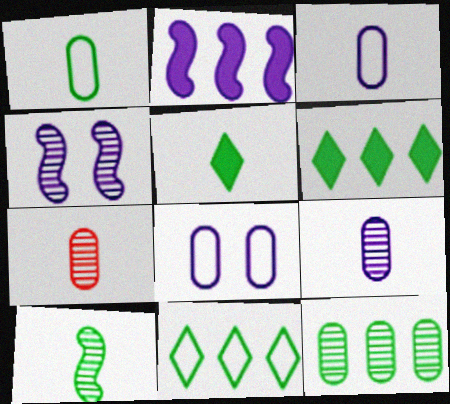[[1, 5, 10]]